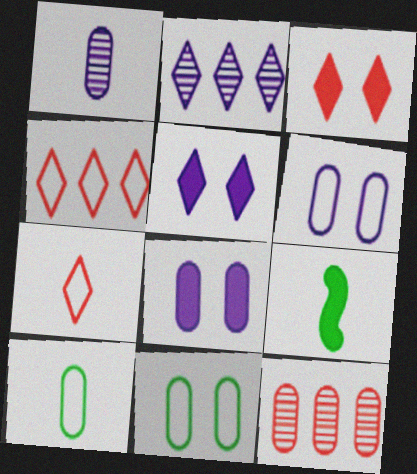[[1, 7, 9], 
[8, 10, 12]]